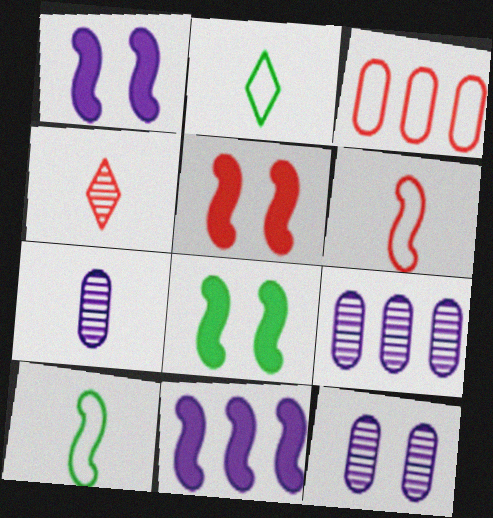[[1, 5, 8], 
[2, 5, 9], 
[3, 4, 5], 
[7, 9, 12]]